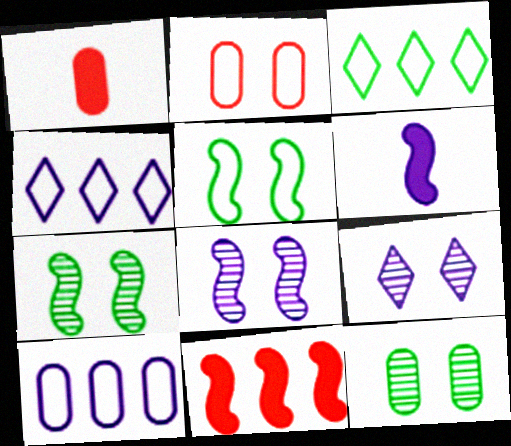[[1, 3, 8], 
[1, 4, 7], 
[1, 10, 12], 
[6, 9, 10]]